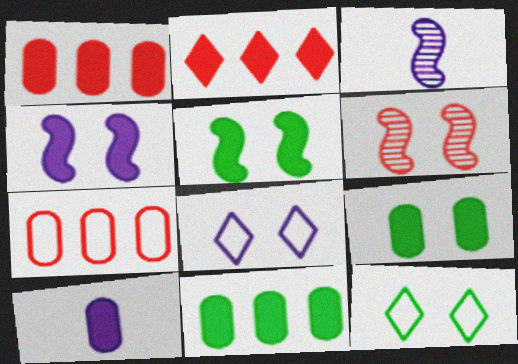[[1, 3, 12], 
[1, 9, 10], 
[2, 5, 10], 
[6, 8, 9]]